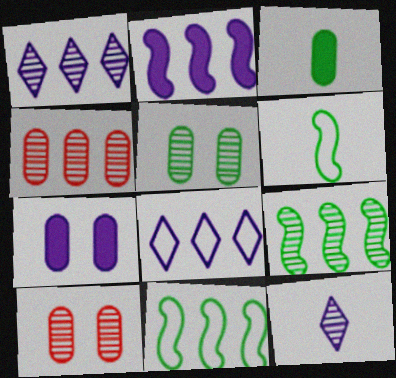[[1, 4, 9], 
[9, 10, 12]]